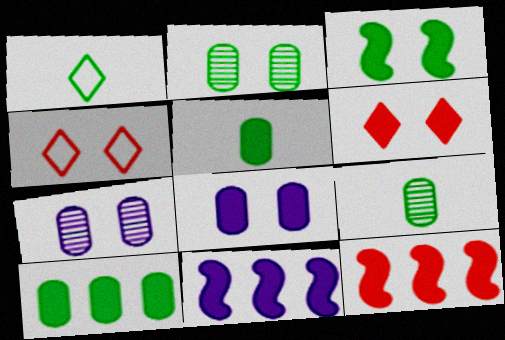[[1, 7, 12], 
[3, 4, 7], 
[3, 6, 8], 
[4, 9, 11], 
[5, 6, 11]]